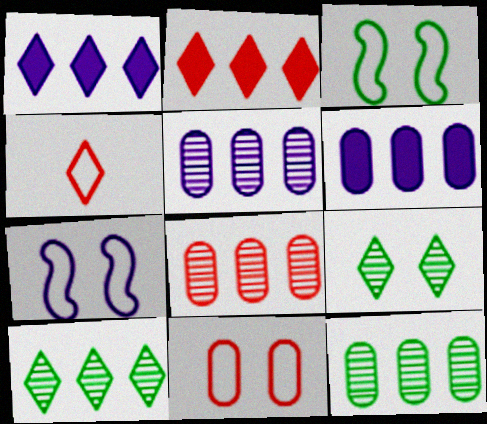[[1, 4, 9], 
[5, 8, 12]]